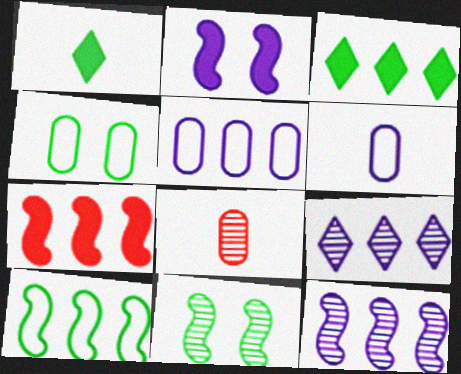[[2, 6, 9], 
[7, 10, 12], 
[8, 9, 11]]